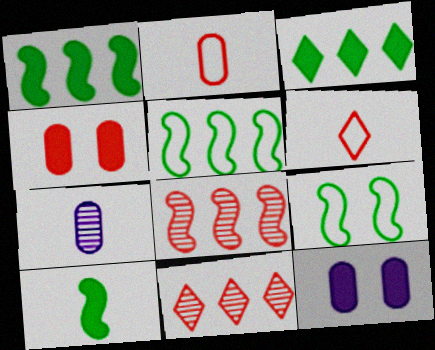[[4, 6, 8], 
[6, 7, 10]]